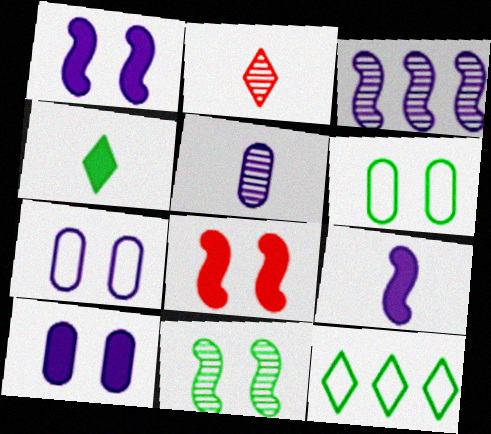[[5, 8, 12]]